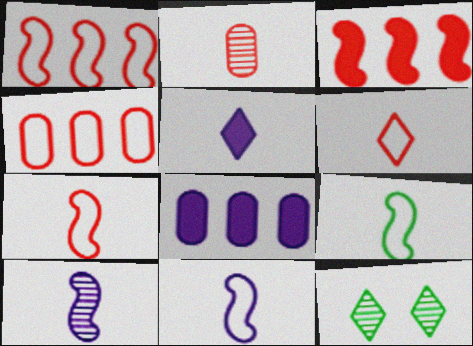[[2, 5, 9], 
[7, 8, 12], 
[7, 9, 11]]